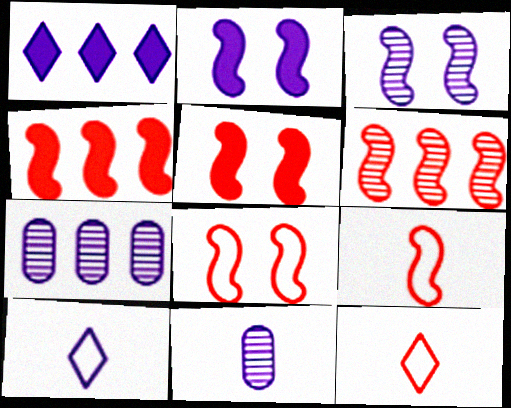[[2, 7, 10], 
[5, 6, 9]]